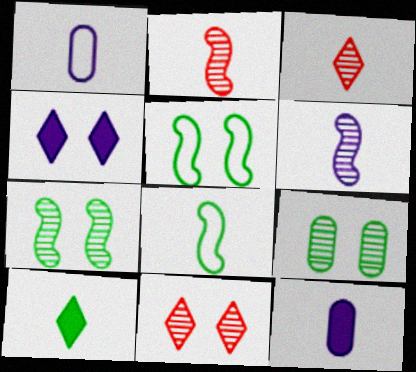[[1, 2, 10], 
[3, 8, 12]]